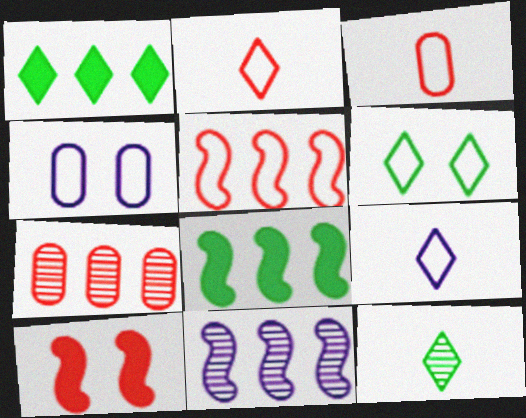[[1, 6, 12], 
[2, 7, 10], 
[5, 8, 11]]